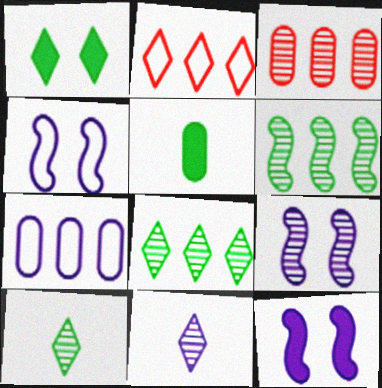[[1, 2, 11], 
[2, 5, 9], 
[3, 9, 10], 
[4, 9, 12], 
[7, 11, 12]]